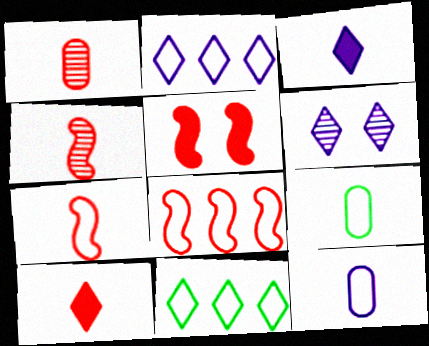[[1, 7, 10], 
[2, 3, 6], 
[3, 4, 9], 
[4, 5, 8], 
[6, 10, 11]]